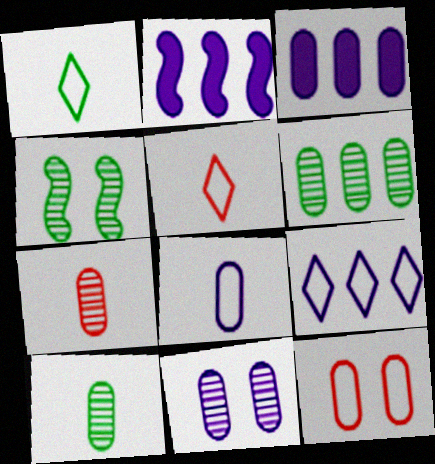[[3, 4, 5], 
[3, 8, 11], 
[3, 10, 12], 
[6, 7, 11]]